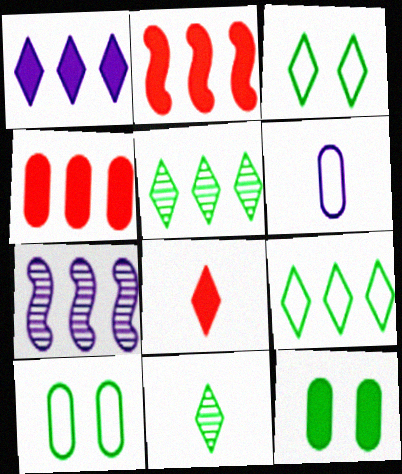[[4, 7, 9], 
[7, 8, 10]]